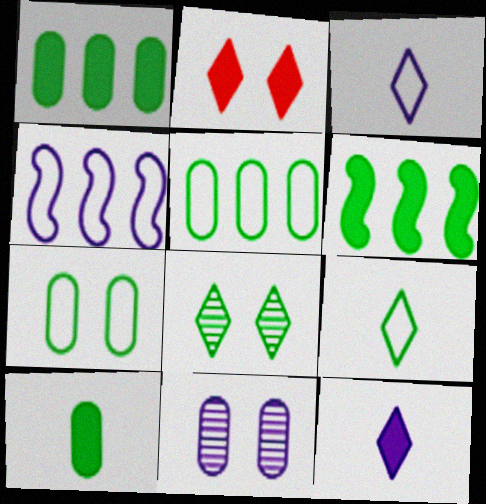[[4, 11, 12]]